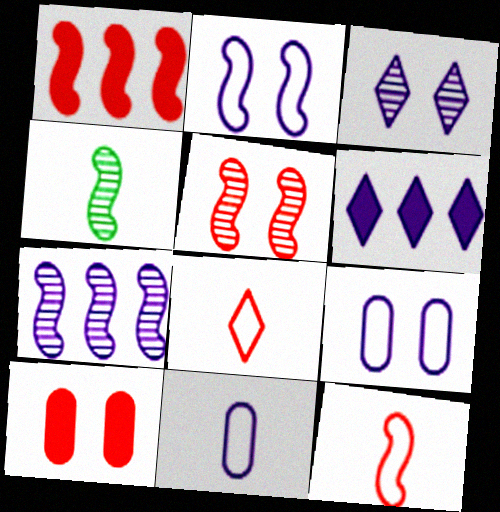[[1, 2, 4], 
[1, 5, 12], 
[4, 5, 7]]